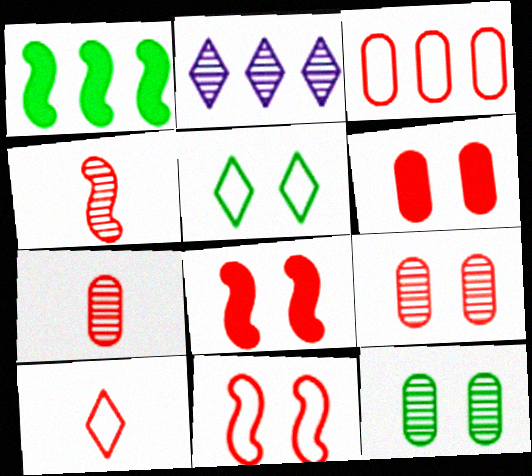[[1, 2, 3], 
[2, 4, 12], 
[3, 6, 7], 
[3, 10, 11]]